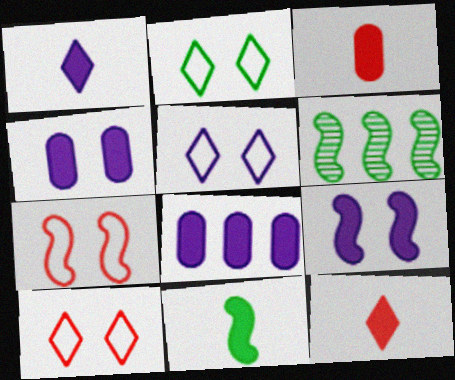[[1, 3, 11], 
[1, 8, 9], 
[2, 5, 10], 
[3, 5, 6]]